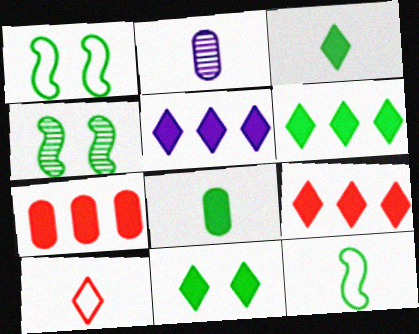[[1, 2, 9], 
[3, 6, 11], 
[5, 6, 9]]